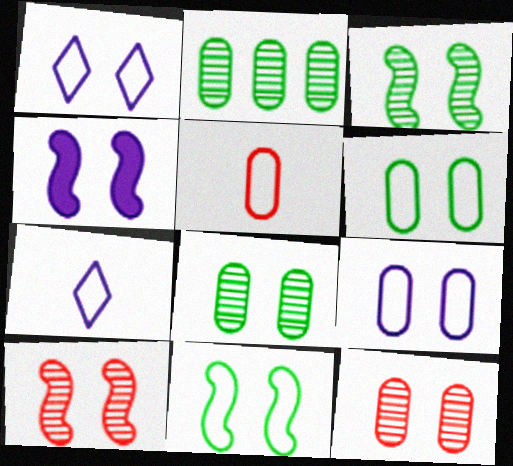[[4, 10, 11]]